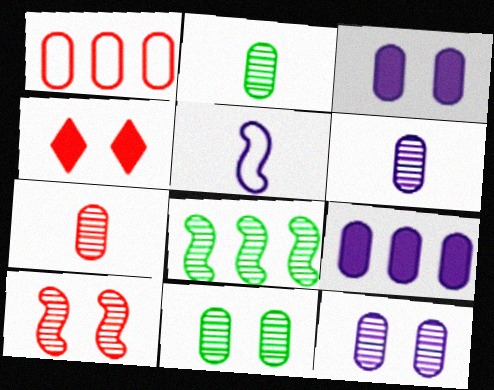[[1, 2, 3], 
[2, 6, 7]]